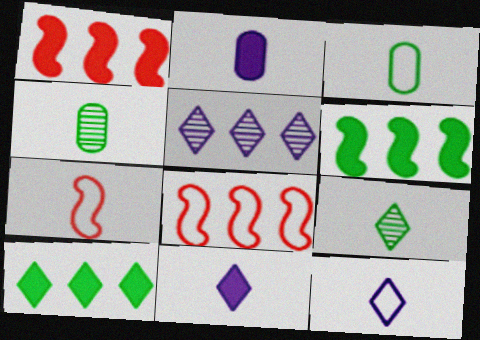[[2, 7, 9], 
[3, 7, 12], 
[4, 7, 11]]